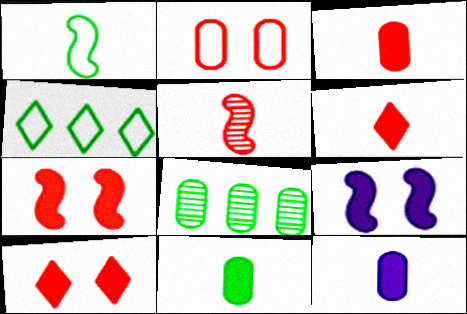[[2, 8, 12], 
[3, 11, 12]]